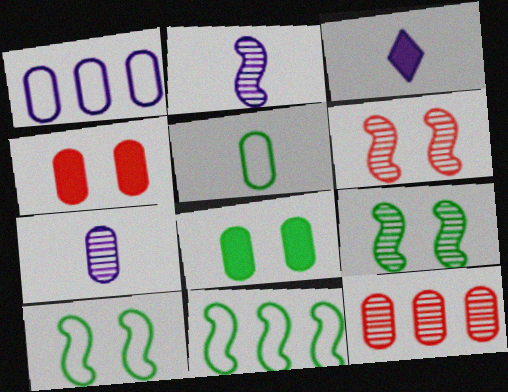[[3, 10, 12]]